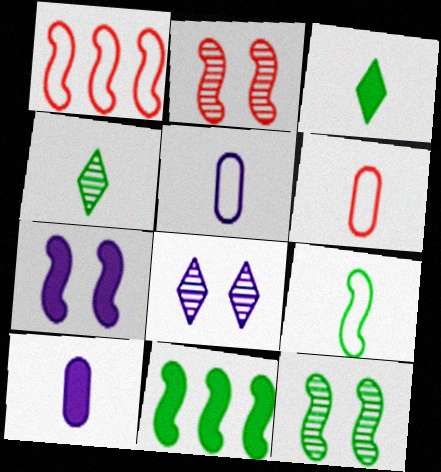[[6, 8, 11], 
[9, 11, 12]]